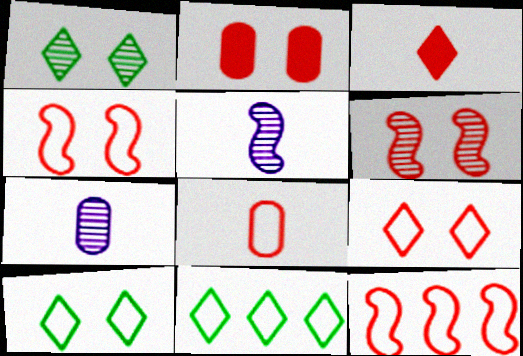[[2, 5, 11], 
[2, 6, 9], 
[8, 9, 12]]